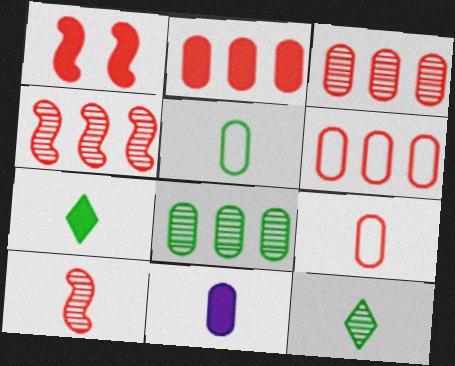[[2, 3, 6]]